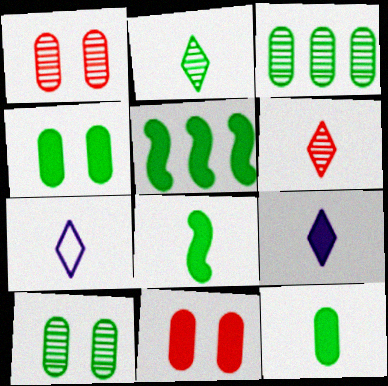[[1, 5, 7], 
[5, 9, 11]]